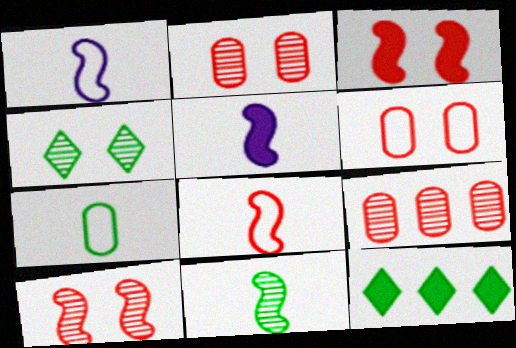[[1, 2, 12], 
[5, 8, 11]]